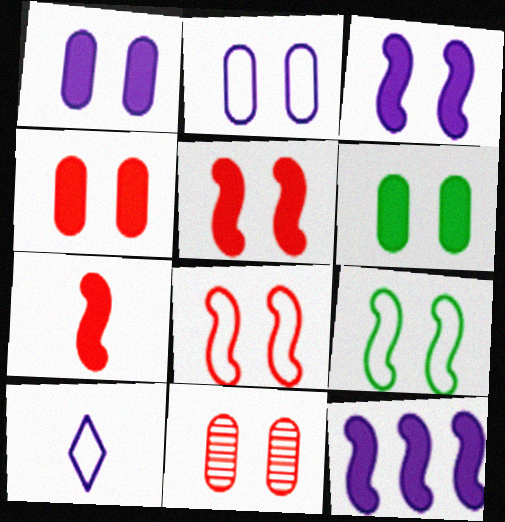[[1, 4, 6], 
[2, 6, 11]]